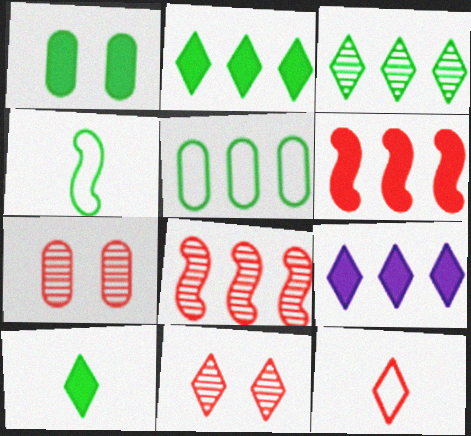[[1, 3, 4], 
[4, 7, 9], 
[5, 8, 9], 
[6, 7, 12]]